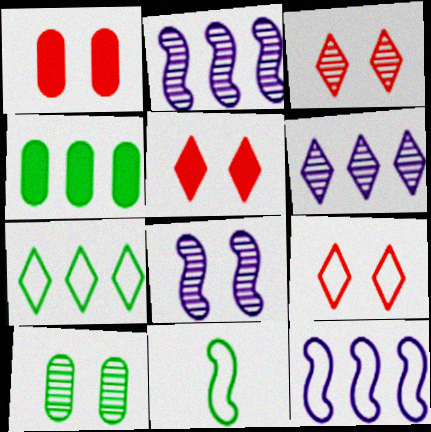[[1, 6, 11], 
[3, 5, 9], 
[3, 8, 10]]